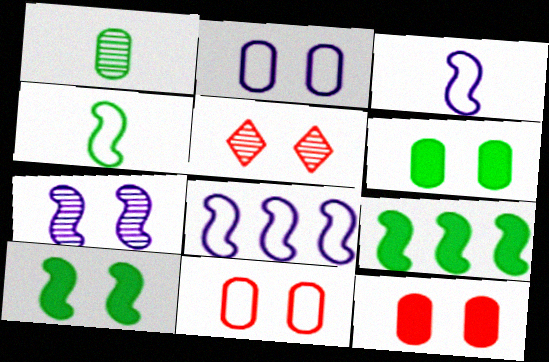[[2, 5, 10]]